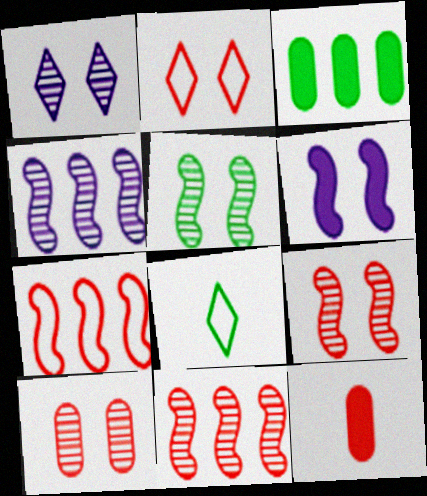[[1, 5, 10], 
[2, 11, 12], 
[3, 5, 8]]